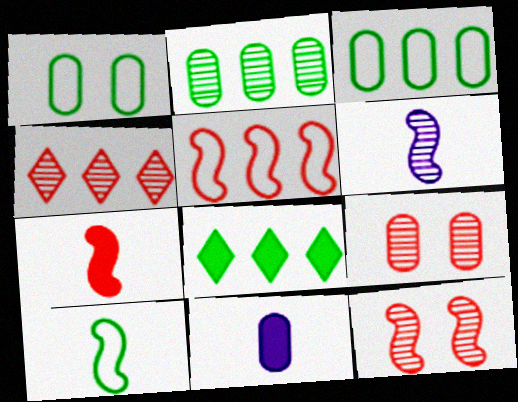[[3, 9, 11], 
[5, 7, 12], 
[6, 7, 10]]